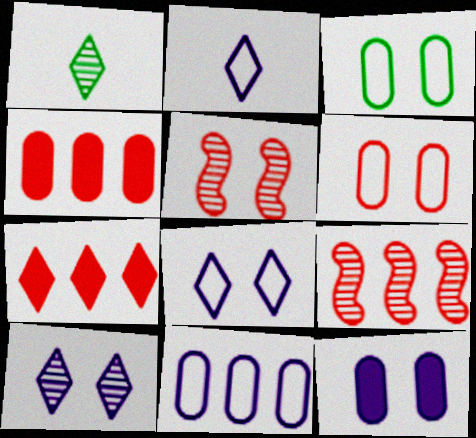[[1, 7, 8]]